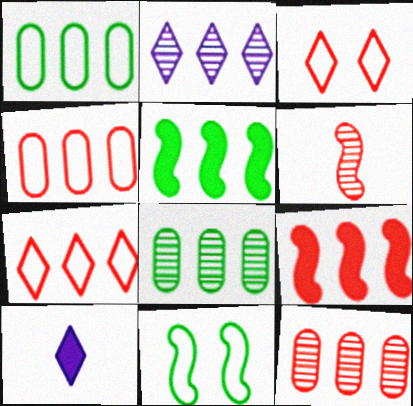[[1, 2, 9], 
[2, 4, 5], 
[7, 9, 12], 
[10, 11, 12]]